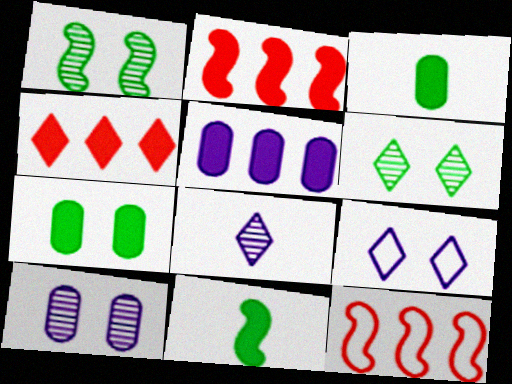[[7, 8, 12]]